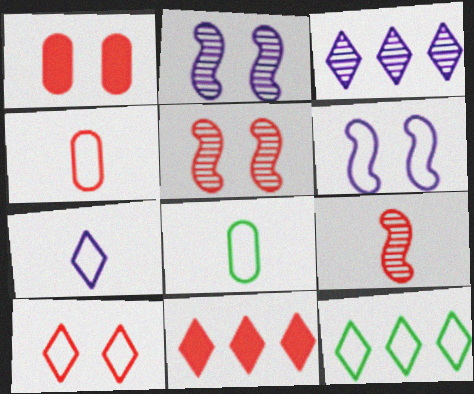[[1, 5, 10], 
[2, 8, 11], 
[3, 11, 12], 
[4, 5, 11], 
[4, 6, 12], 
[7, 10, 12]]